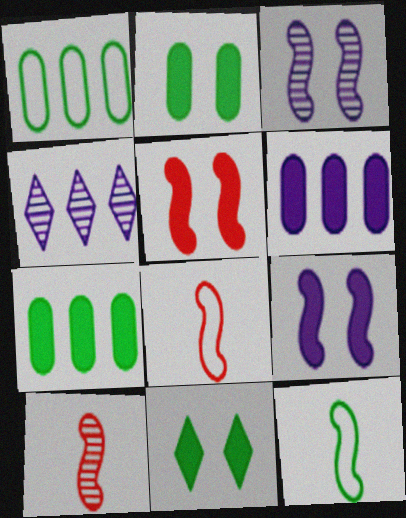[[2, 4, 8]]